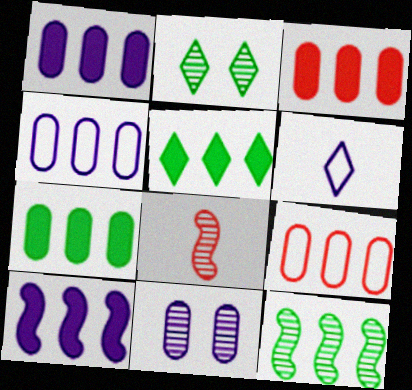[[1, 3, 7], 
[3, 5, 10], 
[6, 10, 11]]